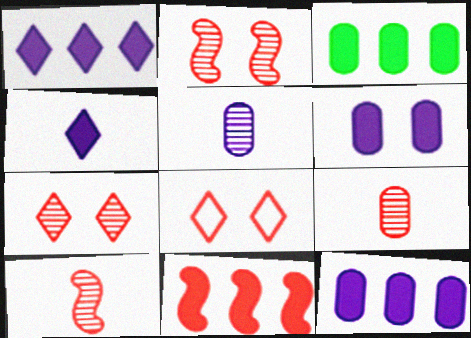[[1, 3, 11], 
[8, 9, 11]]